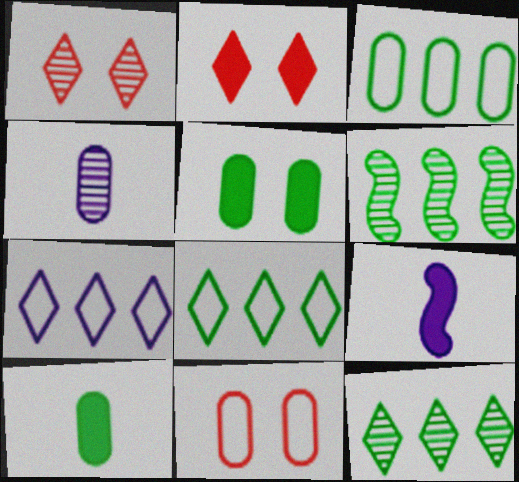[[1, 3, 9], 
[1, 4, 6], 
[9, 11, 12]]